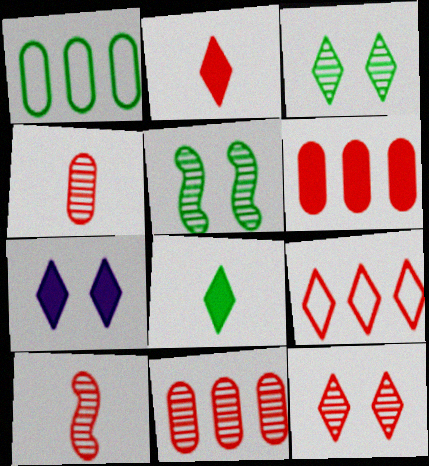[[1, 5, 8], 
[1, 7, 10], 
[2, 9, 12], 
[10, 11, 12]]